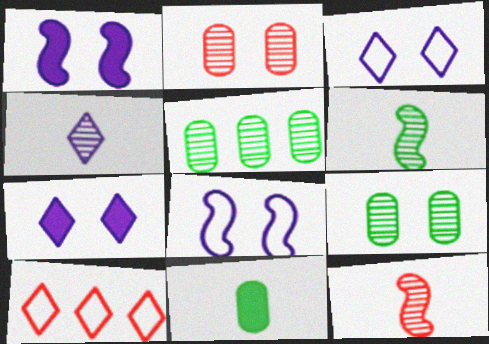[]